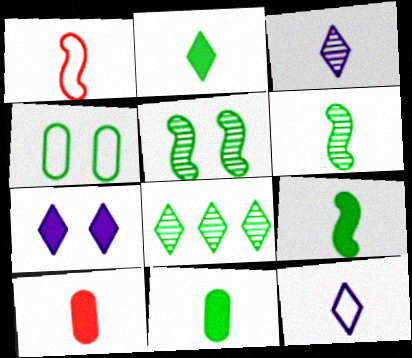[[1, 3, 11], 
[2, 9, 11], 
[4, 8, 9], 
[6, 10, 12]]